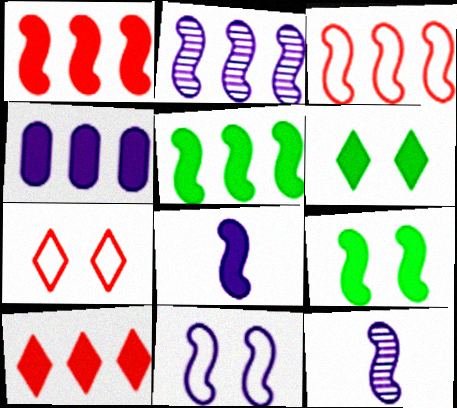[[1, 8, 9], 
[2, 3, 5], 
[2, 8, 11], 
[3, 9, 12], 
[4, 5, 10]]